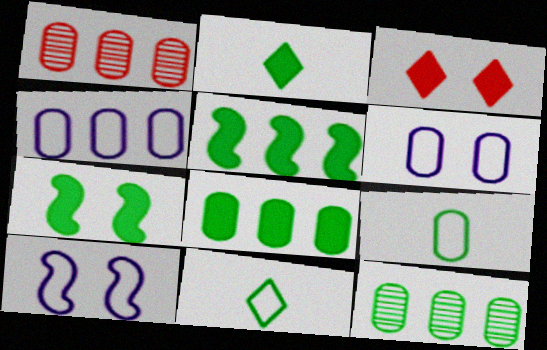[[1, 2, 10], 
[1, 4, 8], 
[2, 7, 8], 
[7, 11, 12]]